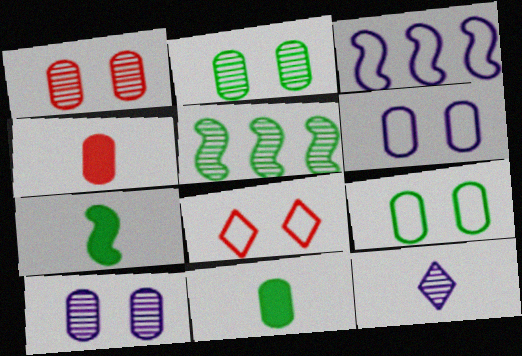[[1, 2, 10], 
[1, 5, 12]]